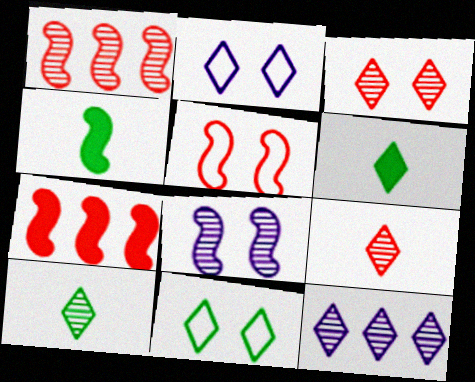[[3, 10, 12]]